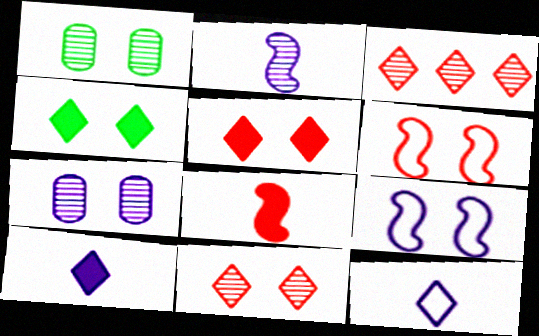[[1, 2, 3], 
[1, 5, 9], 
[3, 4, 12], 
[4, 6, 7]]